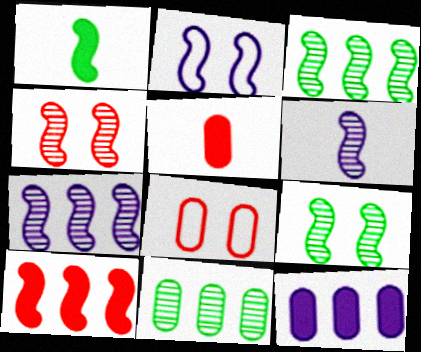[[3, 4, 6]]